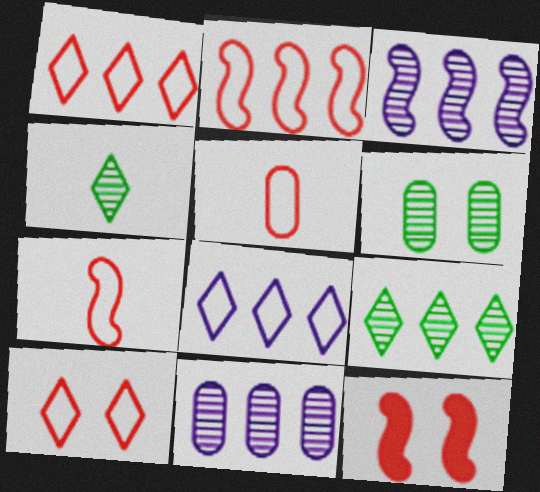[[2, 5, 10]]